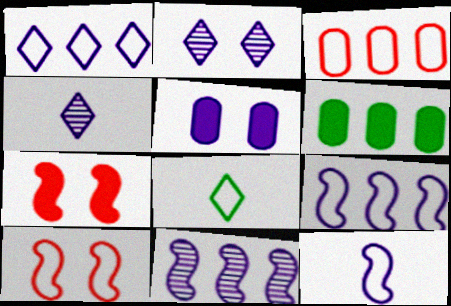[[4, 5, 9], 
[4, 6, 10]]